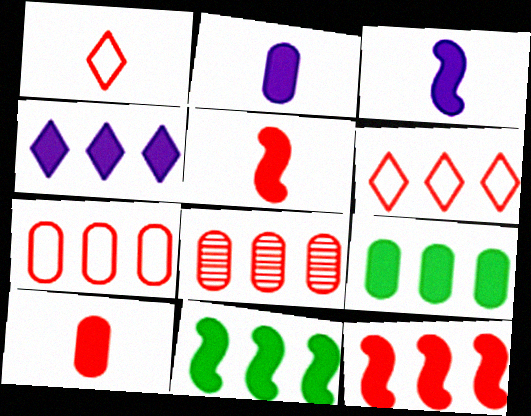[[4, 9, 12], 
[6, 8, 12]]